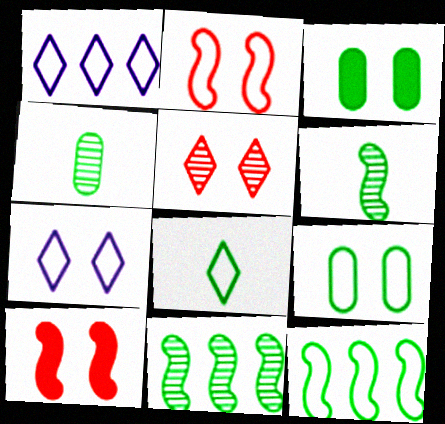[[1, 4, 10], 
[2, 7, 9], 
[3, 8, 11], 
[8, 9, 12]]